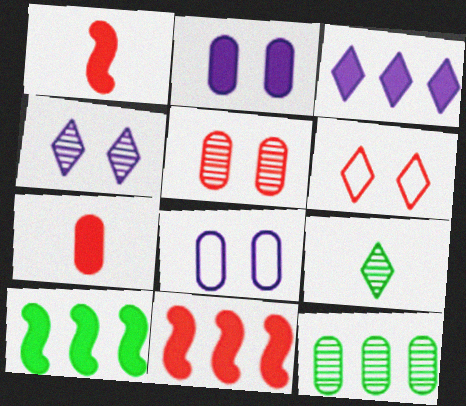[[3, 6, 9], 
[7, 8, 12], 
[8, 9, 11]]